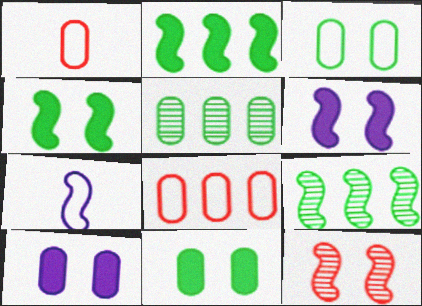[[1, 5, 10], 
[2, 7, 12]]